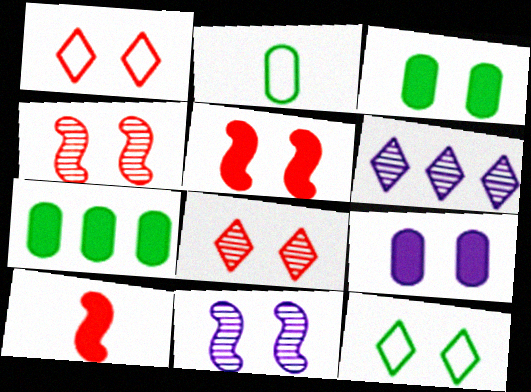[[1, 3, 11], 
[2, 5, 6], 
[4, 9, 12]]